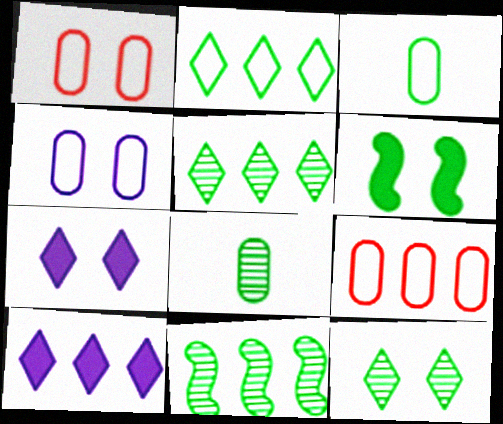[[2, 6, 8], 
[3, 4, 9], 
[3, 5, 6], 
[8, 11, 12], 
[9, 10, 11]]